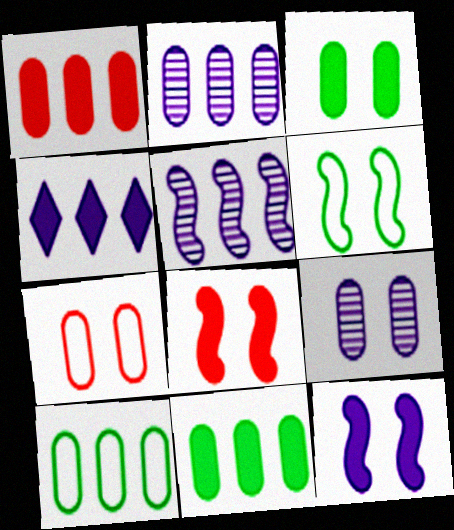[[1, 2, 10], 
[3, 7, 9]]